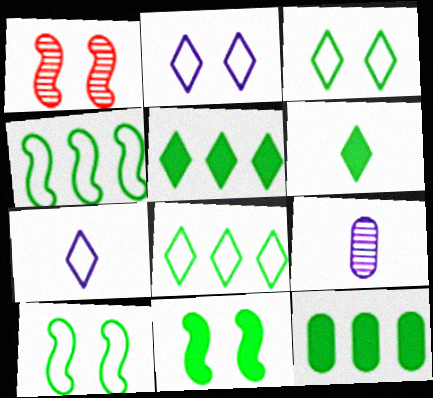[[1, 7, 12], 
[6, 11, 12]]